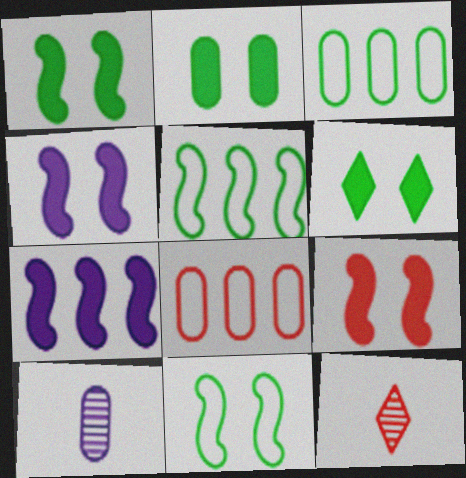[[1, 2, 6], 
[1, 4, 9], 
[2, 8, 10], 
[3, 4, 12], 
[8, 9, 12]]